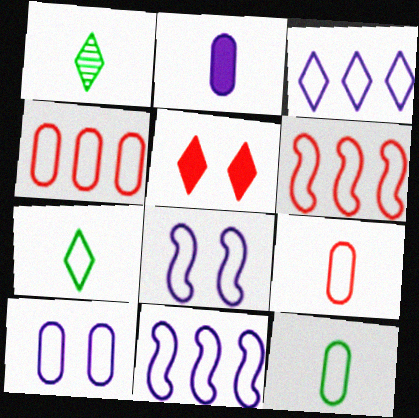[[1, 3, 5], 
[4, 7, 8], 
[4, 10, 12], 
[6, 7, 10]]